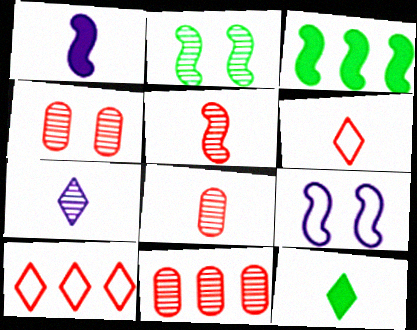[[2, 7, 11], 
[3, 5, 9], 
[4, 8, 11], 
[6, 7, 12], 
[9, 11, 12]]